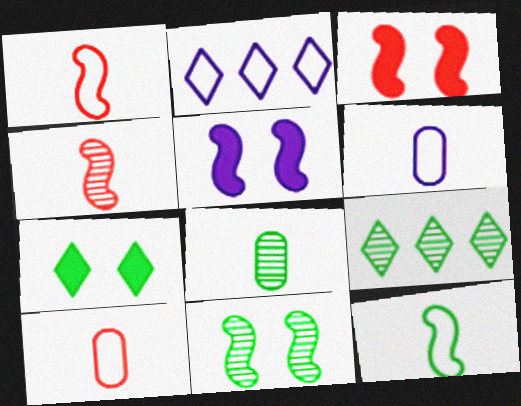[[2, 3, 8], 
[3, 6, 9], 
[5, 9, 10], 
[8, 9, 11]]